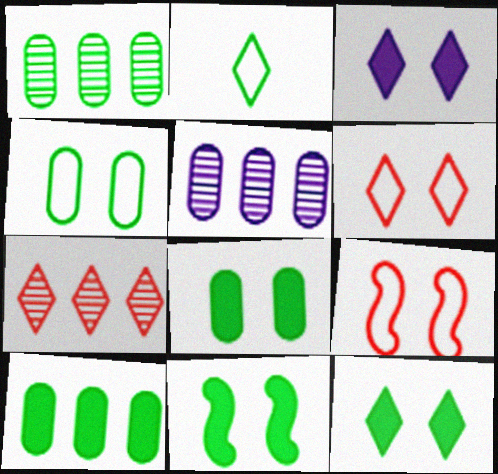[[1, 2, 11], 
[2, 3, 7], 
[8, 11, 12]]